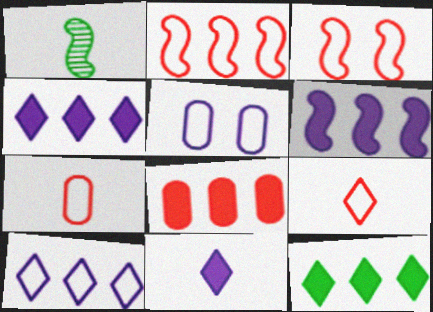[[1, 3, 6], 
[1, 7, 11], 
[6, 8, 12]]